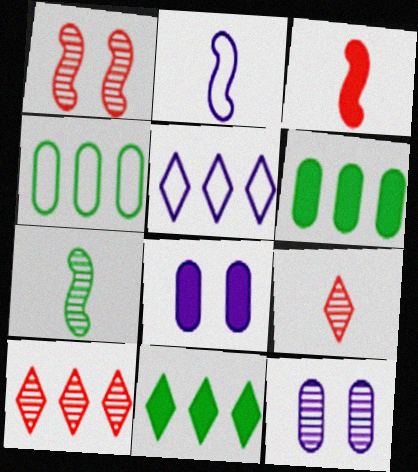[[2, 3, 7], 
[3, 8, 11], 
[5, 10, 11], 
[7, 10, 12]]